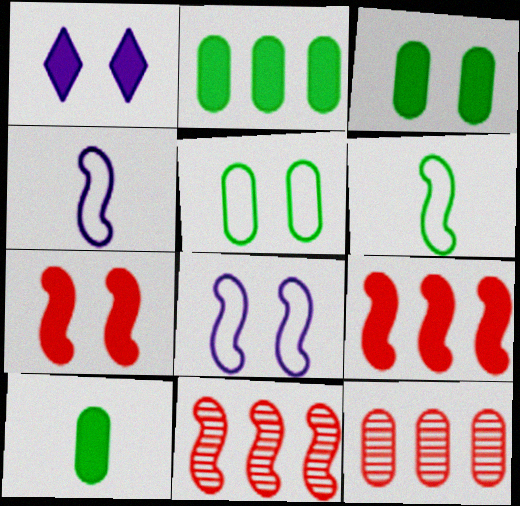[[1, 3, 7], 
[1, 6, 12], 
[1, 9, 10], 
[2, 3, 10]]